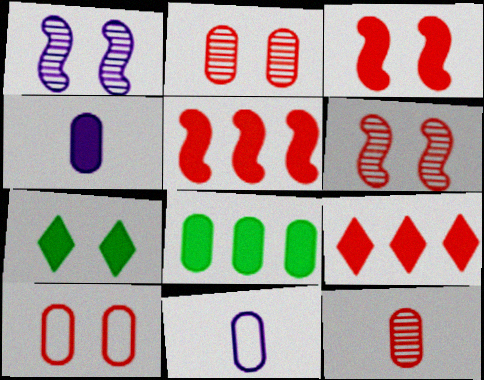[[1, 7, 10], 
[2, 8, 11], 
[4, 5, 7]]